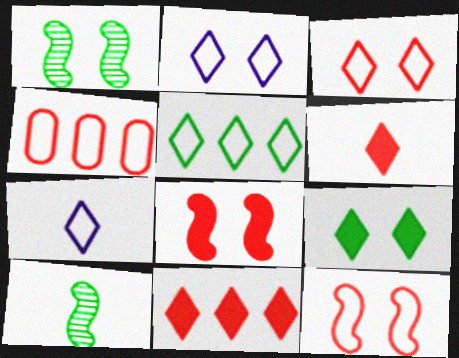[[3, 5, 7]]